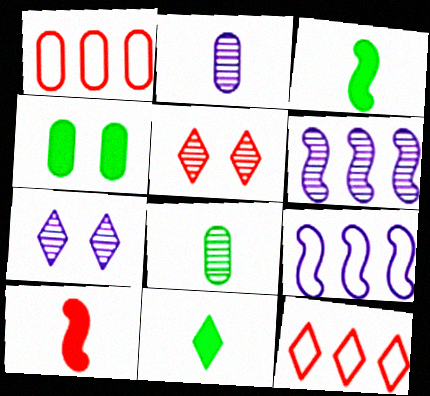[[1, 2, 4], 
[1, 3, 7], 
[1, 5, 10], 
[2, 6, 7], 
[5, 6, 8], 
[7, 11, 12]]